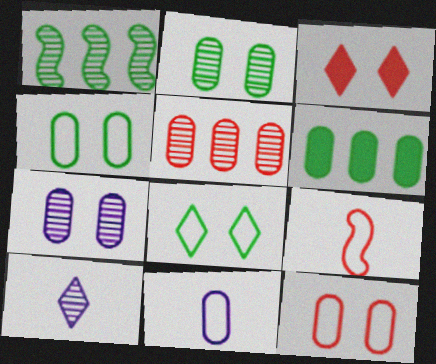[[1, 3, 11], 
[3, 5, 9]]